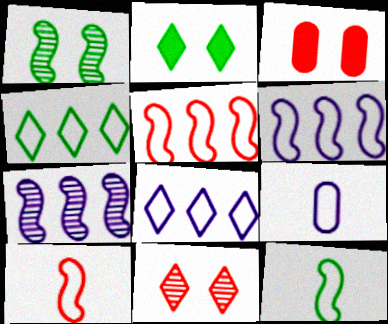[]